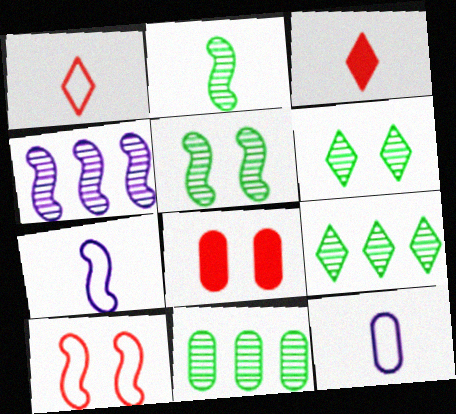[[2, 3, 12], 
[2, 6, 11], 
[7, 8, 9], 
[8, 11, 12]]